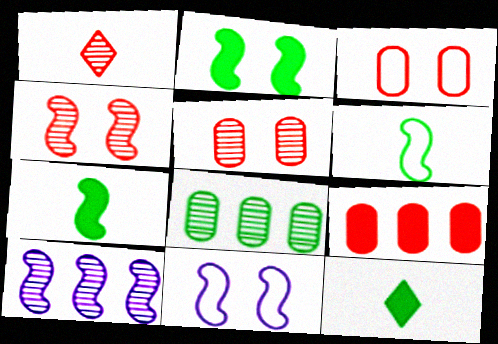[[2, 4, 11], 
[3, 10, 12]]